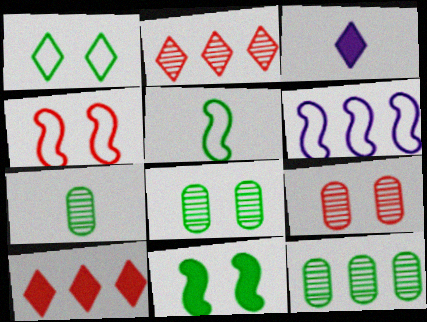[[1, 2, 3], 
[1, 8, 11], 
[3, 4, 12], 
[4, 5, 6], 
[6, 10, 12], 
[7, 8, 12]]